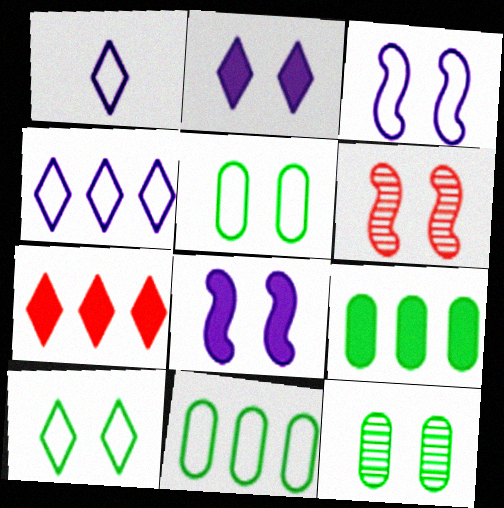[[1, 6, 9], 
[2, 5, 6]]